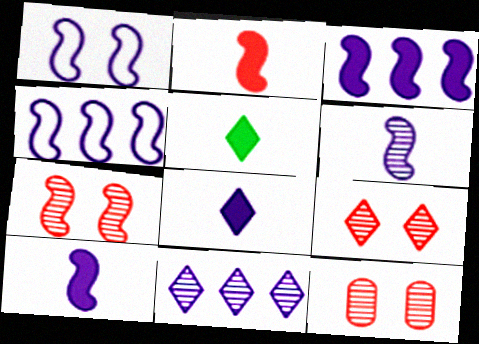[[1, 3, 6], 
[4, 5, 12], 
[7, 9, 12]]